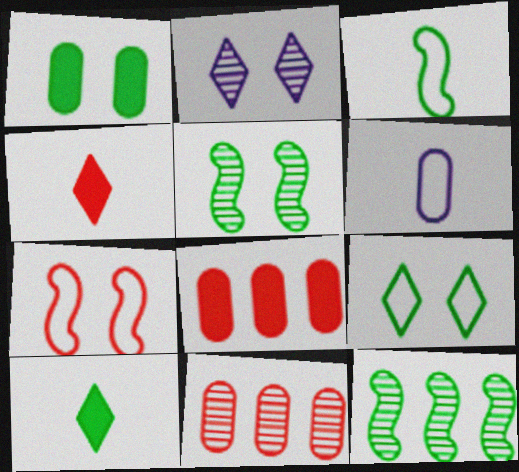[[1, 2, 7], 
[1, 5, 9], 
[1, 6, 11], 
[2, 3, 8], 
[4, 7, 11]]